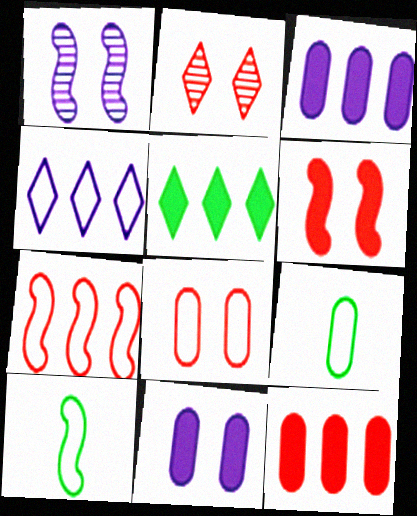[[2, 3, 10], 
[2, 6, 8], 
[4, 8, 10]]